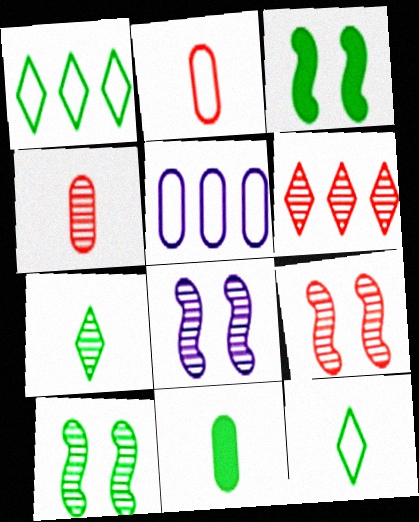[[1, 10, 11], 
[4, 6, 9], 
[8, 9, 10]]